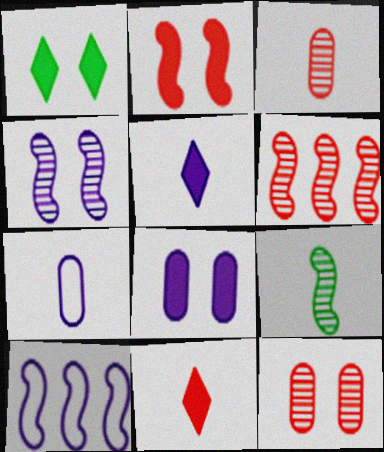[[1, 2, 8], 
[1, 3, 10], 
[1, 6, 7], 
[2, 9, 10], 
[4, 6, 9], 
[7, 9, 11]]